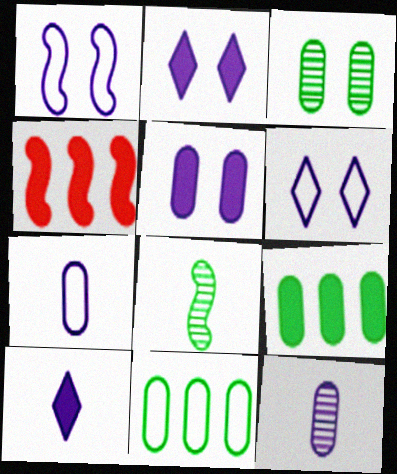[[1, 4, 8]]